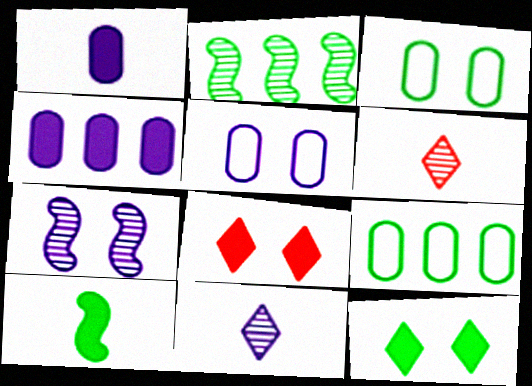[[3, 7, 8], 
[4, 8, 10]]